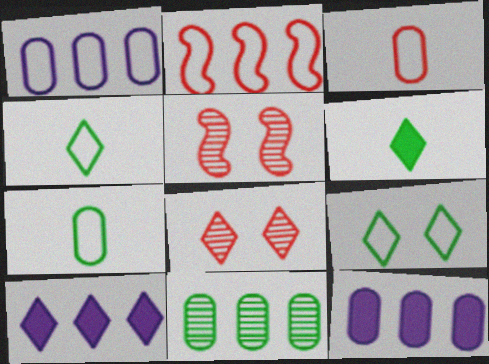[[1, 5, 6], 
[2, 10, 11], 
[4, 5, 12], 
[4, 8, 10], 
[5, 7, 10]]